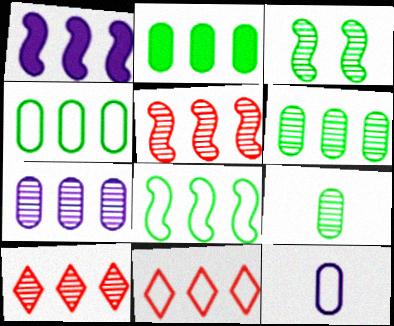[[1, 4, 10], 
[1, 5, 8], 
[1, 6, 11], 
[2, 4, 6]]